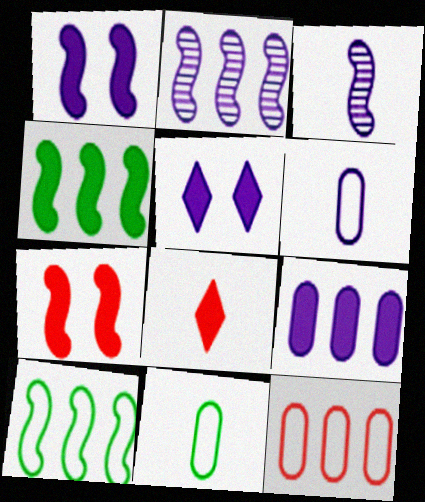[[2, 5, 6], 
[3, 7, 10], 
[3, 8, 11]]